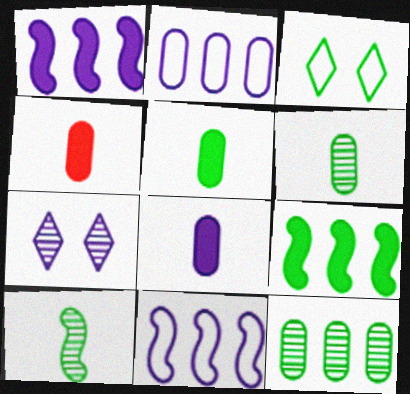[[3, 6, 9], 
[4, 5, 8], 
[7, 8, 11]]